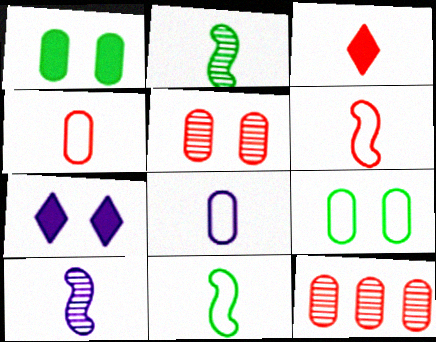[[1, 8, 12], 
[2, 3, 8], 
[7, 11, 12]]